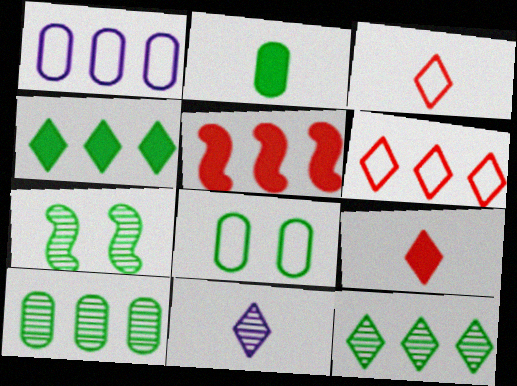[[1, 5, 12], 
[1, 7, 9], 
[2, 8, 10], 
[5, 8, 11]]